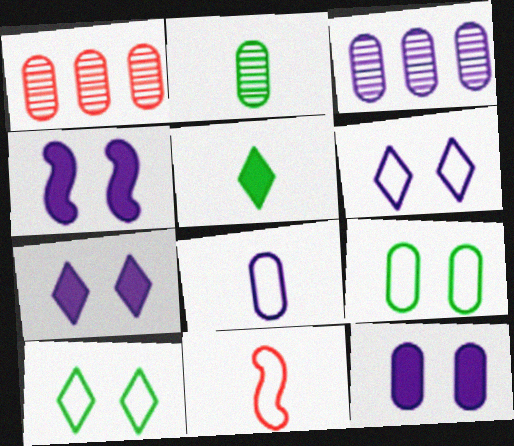[[3, 8, 12], 
[4, 7, 12]]